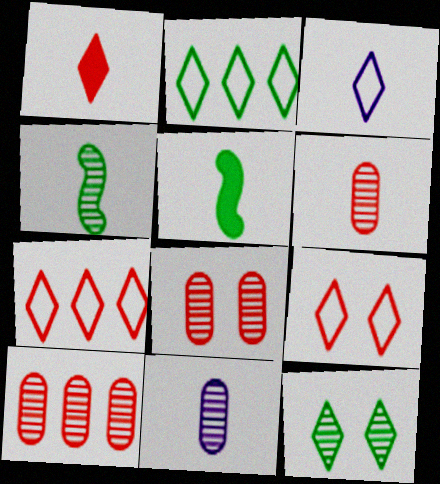[[2, 3, 9], 
[3, 5, 6], 
[6, 8, 10]]